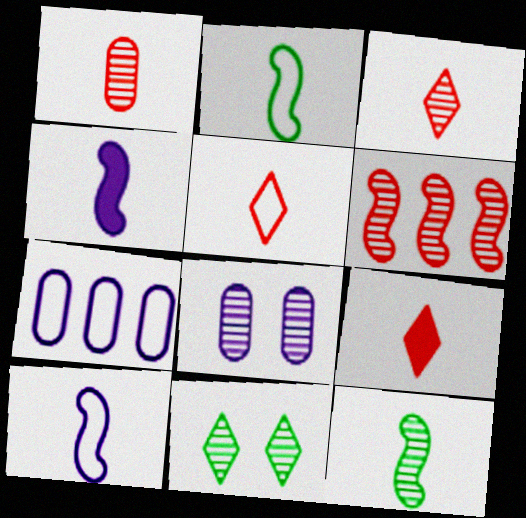[[3, 5, 9]]